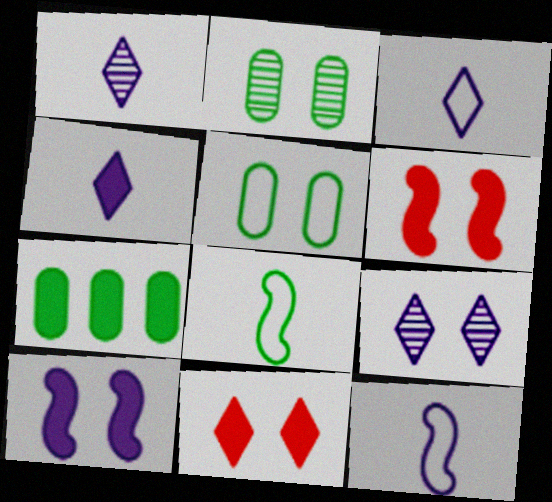[[1, 3, 4], 
[4, 6, 7], 
[5, 6, 9]]